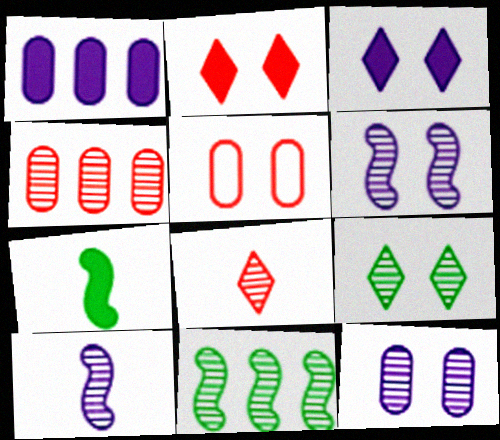[[1, 2, 7], 
[4, 9, 10], 
[8, 11, 12]]